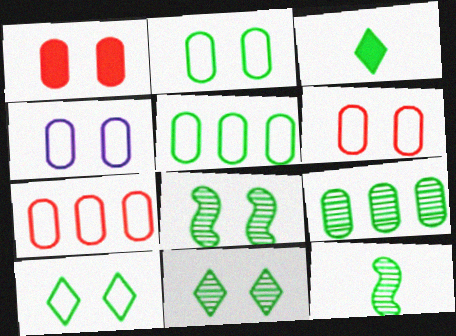[[2, 4, 6], 
[3, 5, 8], 
[9, 11, 12]]